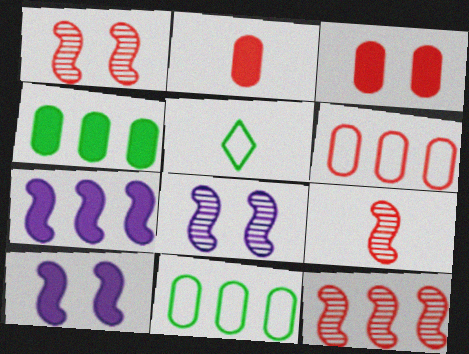[[1, 9, 12]]